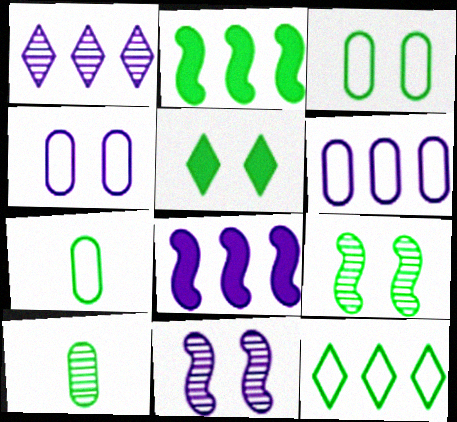[[1, 6, 8], 
[3, 5, 9]]